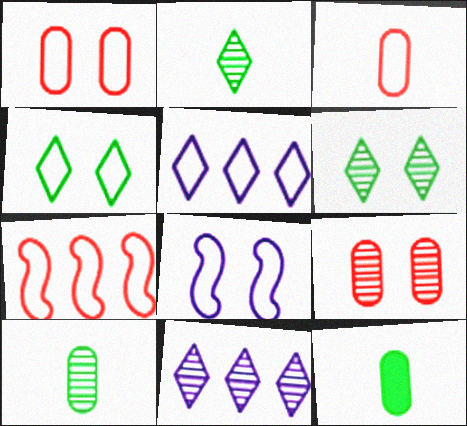[[1, 4, 8]]